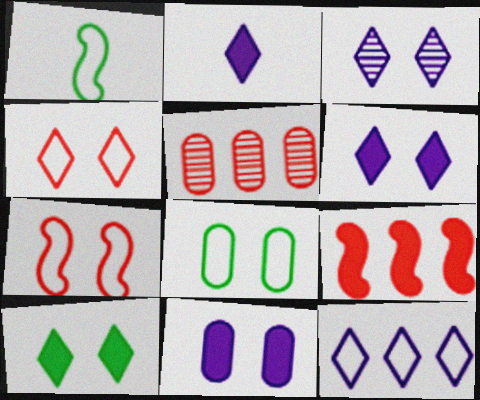[[1, 5, 6], 
[2, 3, 12], 
[3, 4, 10]]